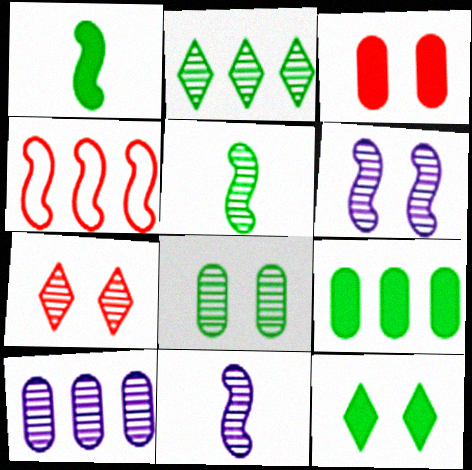[[1, 4, 6], 
[1, 9, 12], 
[2, 5, 8], 
[5, 7, 10], 
[6, 7, 8]]